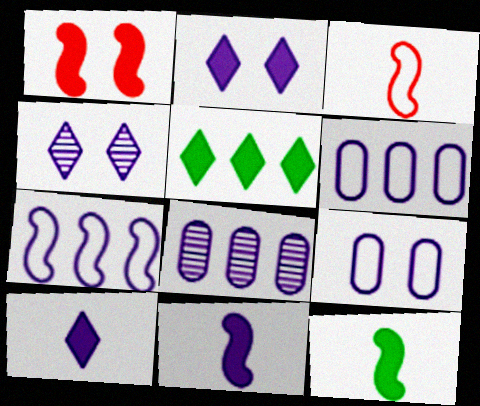[[4, 6, 11]]